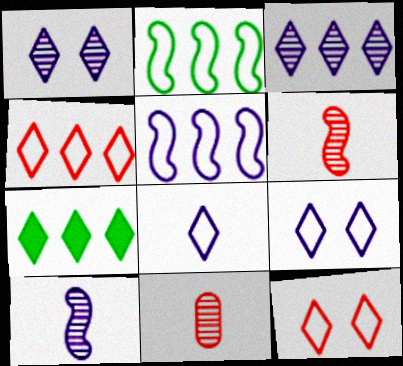[[3, 4, 7]]